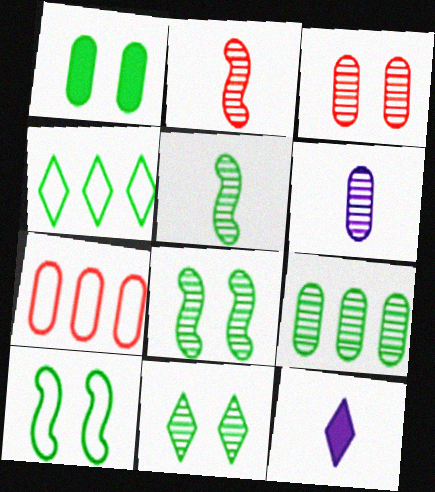[[1, 4, 5], 
[1, 6, 7], 
[1, 10, 11], 
[3, 6, 9], 
[5, 9, 11], 
[7, 8, 12]]